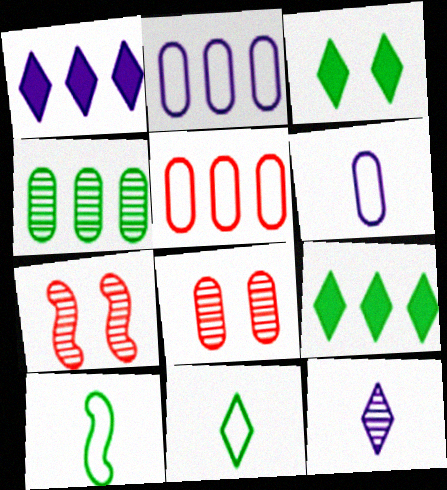[[1, 8, 10], 
[3, 4, 10], 
[4, 7, 12], 
[6, 7, 9]]